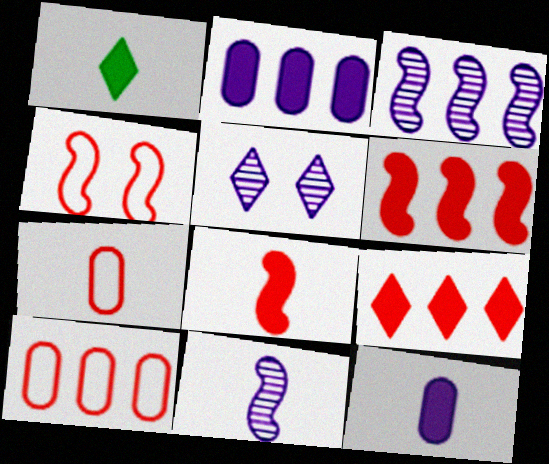[[1, 7, 11], 
[1, 8, 12]]